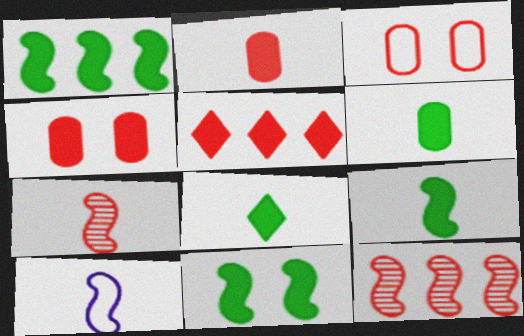[[1, 9, 11], 
[3, 5, 7], 
[6, 8, 9], 
[7, 9, 10], 
[10, 11, 12]]